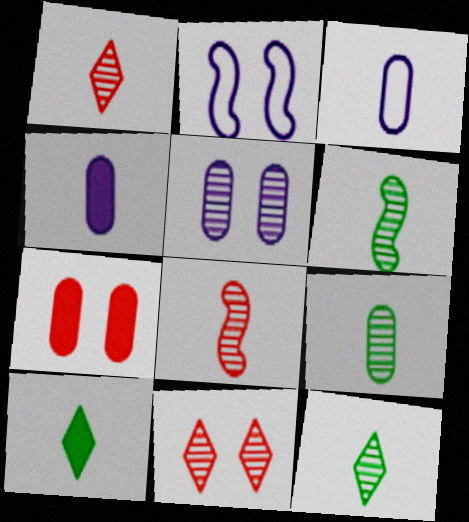[[3, 8, 10], 
[6, 9, 12]]